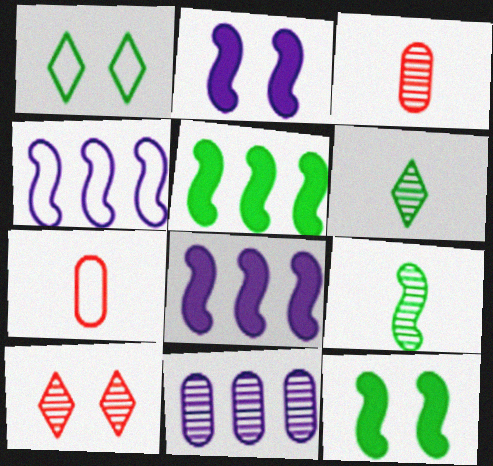[[1, 3, 8], 
[1, 4, 7], 
[9, 10, 11]]